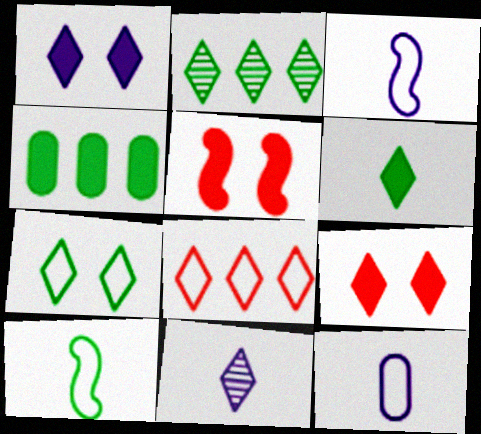[[2, 5, 12], 
[2, 6, 7]]